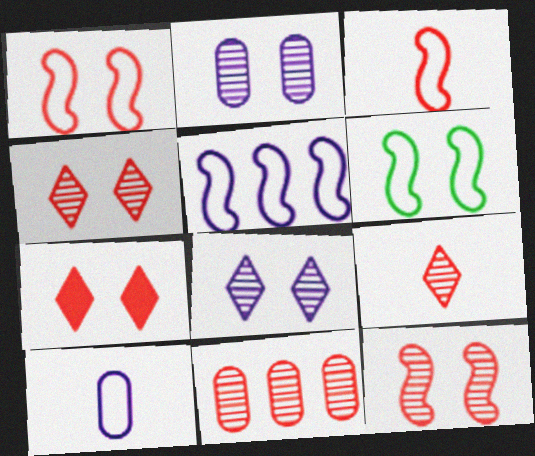[[2, 6, 7], 
[3, 5, 6], 
[3, 7, 11], 
[9, 11, 12]]